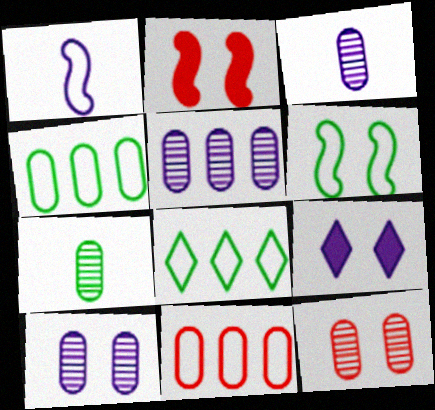[[1, 5, 9], 
[2, 3, 8], 
[3, 5, 10], 
[5, 7, 12], 
[6, 9, 12]]